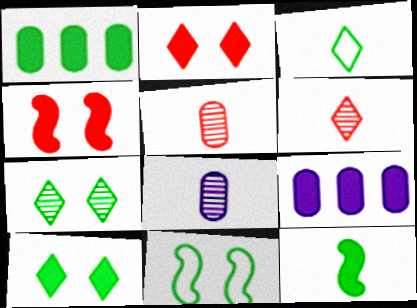[[1, 10, 12], 
[2, 9, 12], 
[6, 9, 11]]